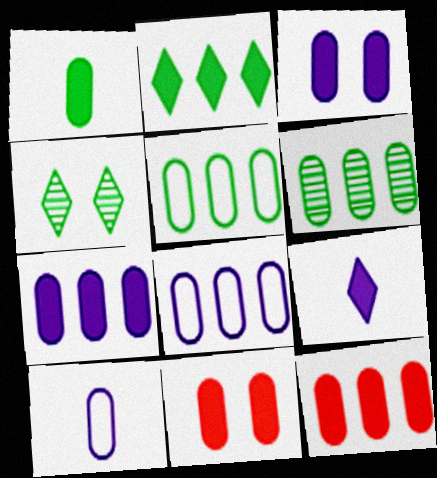[[1, 3, 12], 
[1, 7, 11], 
[6, 8, 12], 
[6, 10, 11]]